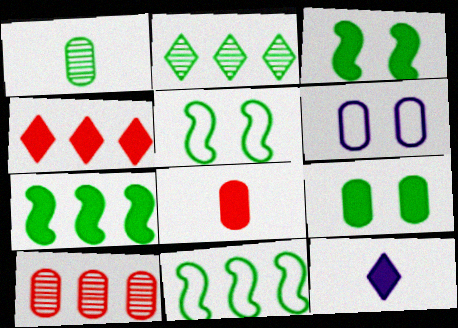[[5, 10, 12]]